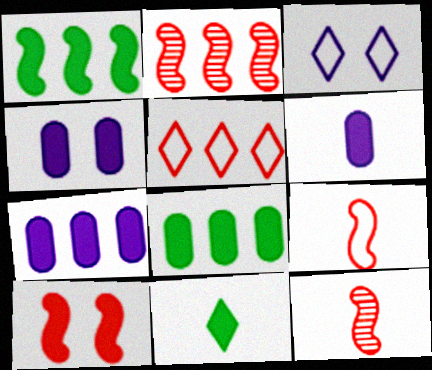[[2, 9, 10], 
[3, 8, 12], 
[4, 6, 7], 
[7, 10, 11]]